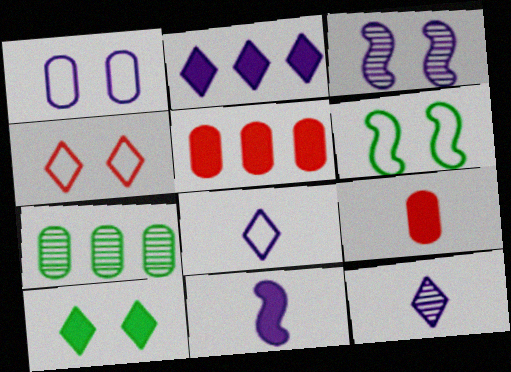[[1, 4, 6], 
[1, 7, 9], 
[4, 7, 11], 
[5, 6, 12], 
[5, 10, 11]]